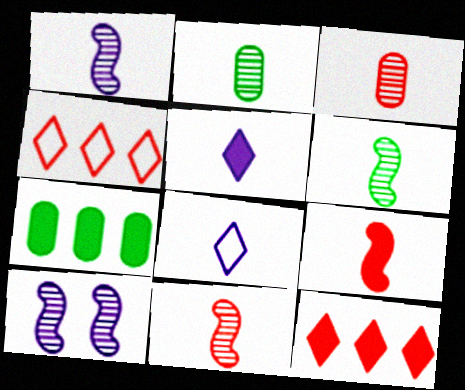[[1, 6, 11], 
[2, 8, 9]]